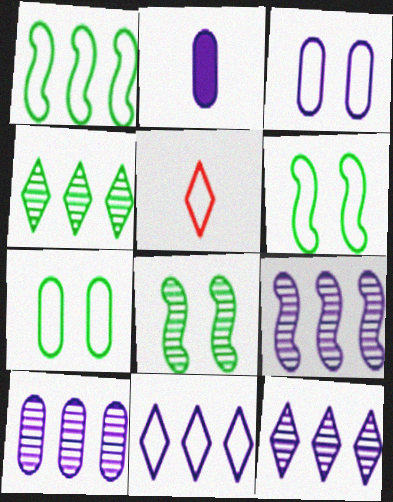[[1, 3, 5], 
[2, 3, 10], 
[9, 10, 12]]